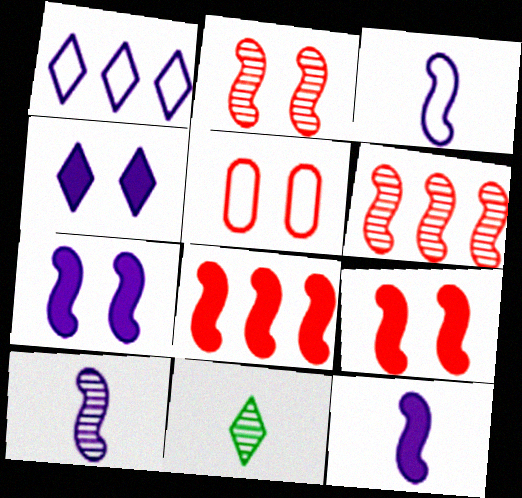[[3, 10, 12]]